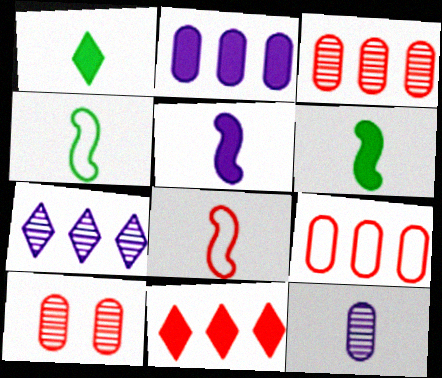[[1, 8, 12], 
[8, 10, 11]]